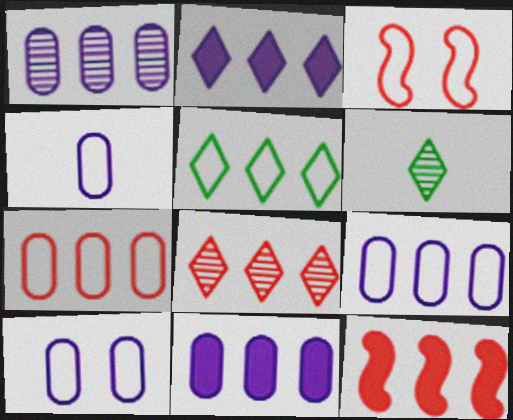[[1, 5, 12], 
[1, 9, 11], 
[2, 5, 8], 
[3, 4, 5], 
[3, 6, 11], 
[4, 9, 10], 
[6, 10, 12], 
[7, 8, 12]]